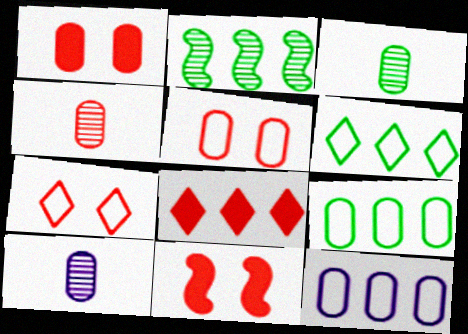[[1, 3, 12], 
[1, 9, 10], 
[2, 8, 12], 
[3, 4, 10], 
[6, 10, 11]]